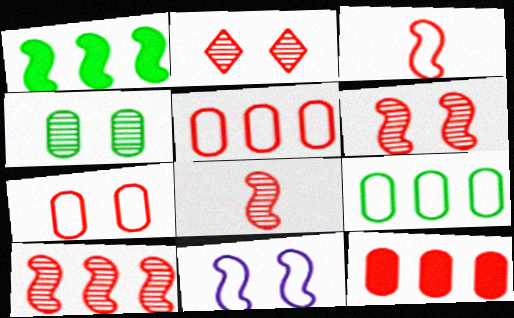[[1, 8, 11], 
[2, 3, 12], 
[6, 8, 10]]